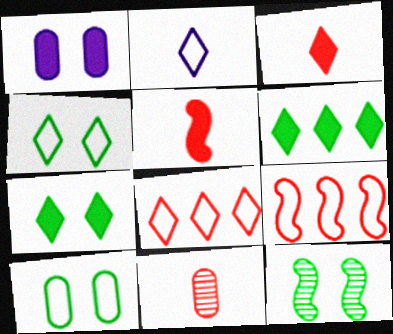[[1, 5, 6], 
[2, 4, 8], 
[2, 9, 10], 
[7, 10, 12]]